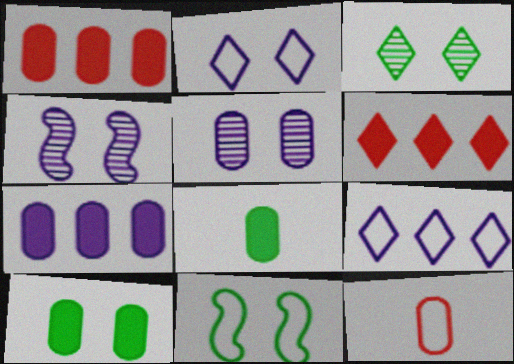[[3, 10, 11], 
[9, 11, 12]]